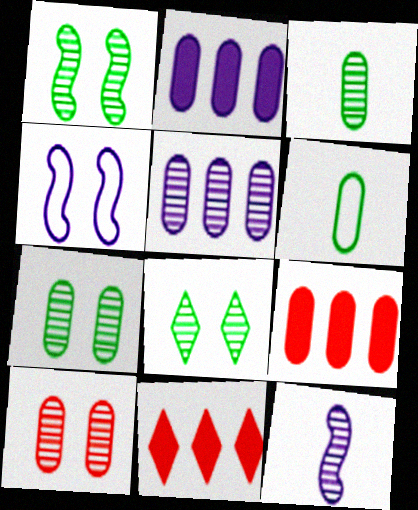[[1, 7, 8], 
[2, 6, 10], 
[3, 4, 11], 
[3, 5, 10]]